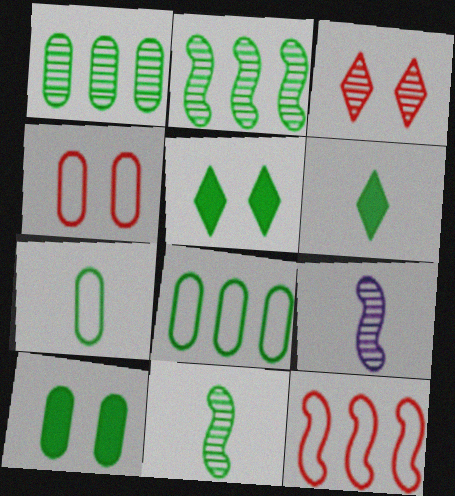[[1, 3, 9], 
[1, 7, 10], 
[2, 5, 7], 
[5, 8, 11], 
[6, 7, 11]]